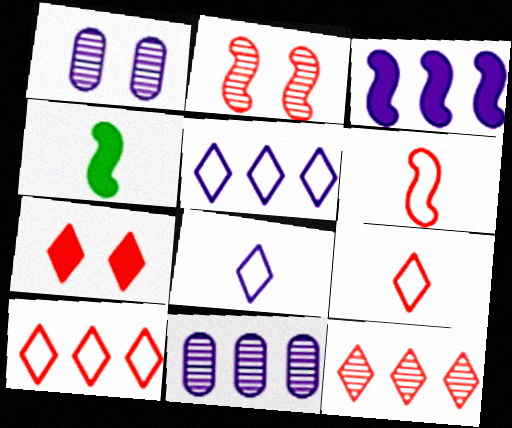[[1, 3, 8], 
[1, 4, 10], 
[3, 5, 11], 
[7, 9, 12]]